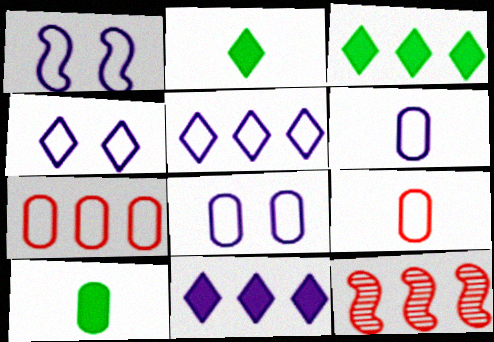[[1, 4, 8], 
[1, 5, 6], 
[2, 8, 12], 
[4, 10, 12]]